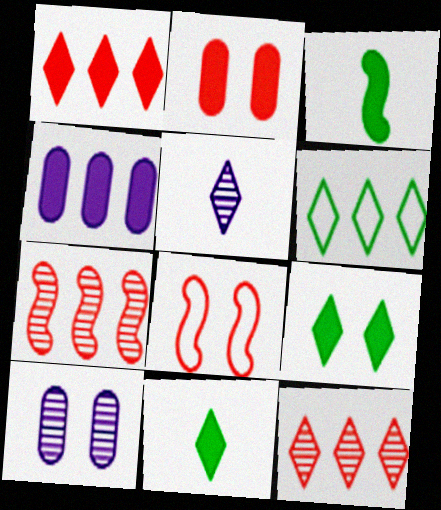[[4, 6, 7], 
[8, 9, 10]]